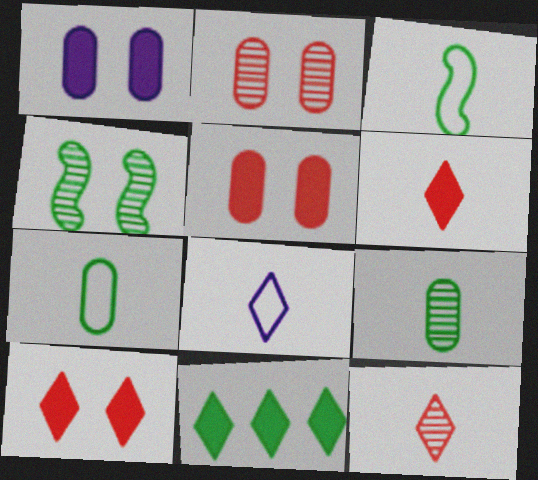[[4, 7, 11]]